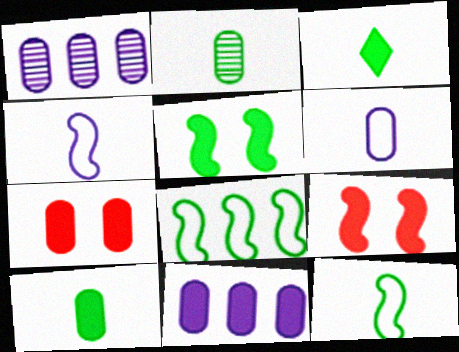[[2, 3, 12], 
[3, 9, 11], 
[7, 10, 11]]